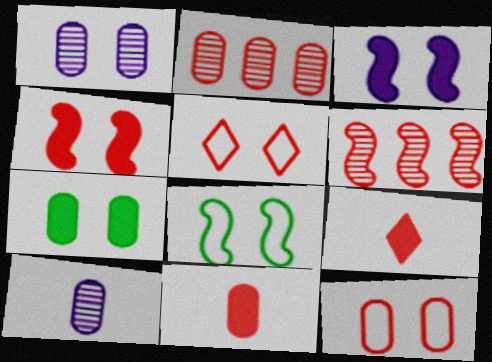[[1, 7, 12], 
[2, 11, 12], 
[5, 6, 11], 
[6, 9, 12]]